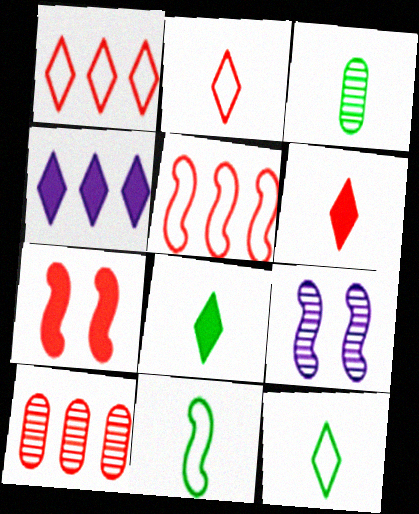[[2, 7, 10], 
[3, 8, 11]]